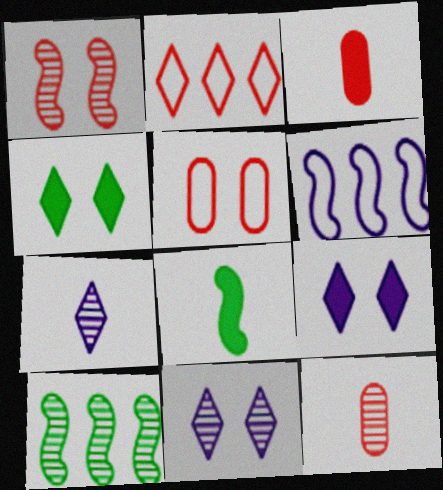[[1, 2, 3], 
[1, 6, 8], 
[2, 4, 7], 
[4, 6, 12], 
[10, 11, 12]]